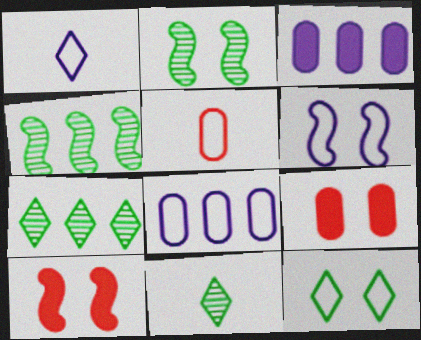[[1, 4, 9], 
[1, 6, 8], 
[2, 6, 10], 
[8, 10, 11]]